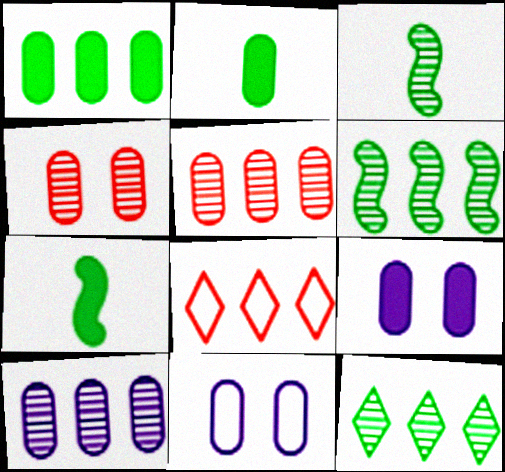[[2, 5, 11], 
[3, 8, 9]]